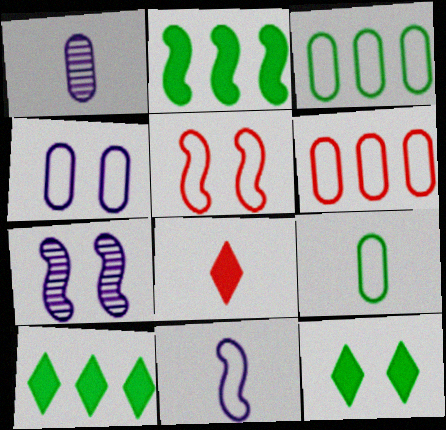[[1, 5, 10], 
[3, 7, 8], 
[4, 6, 9]]